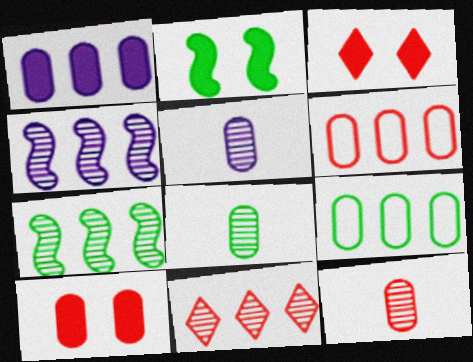[[5, 8, 12], 
[5, 9, 10], 
[6, 10, 12]]